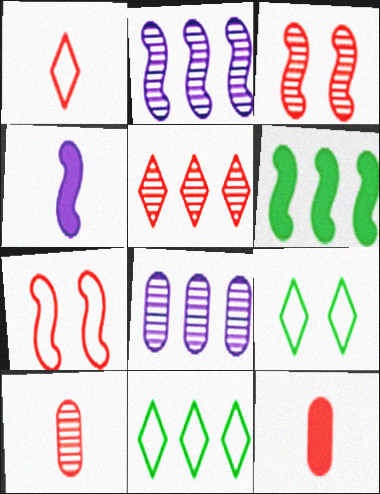[[2, 9, 12], 
[3, 5, 10], 
[5, 7, 12]]